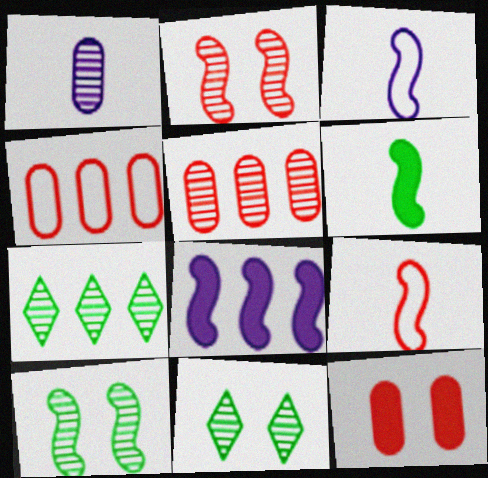[[1, 2, 7], 
[3, 7, 12], 
[4, 7, 8], 
[8, 9, 10]]